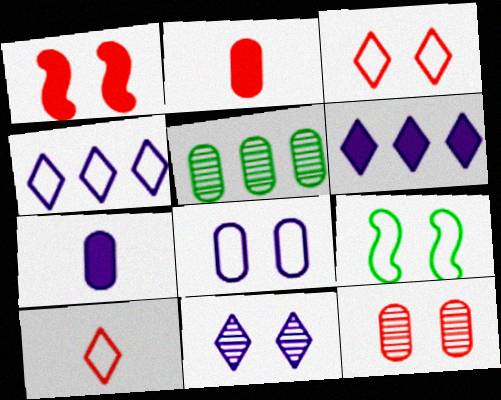[[1, 3, 12], 
[2, 5, 8], 
[3, 8, 9]]